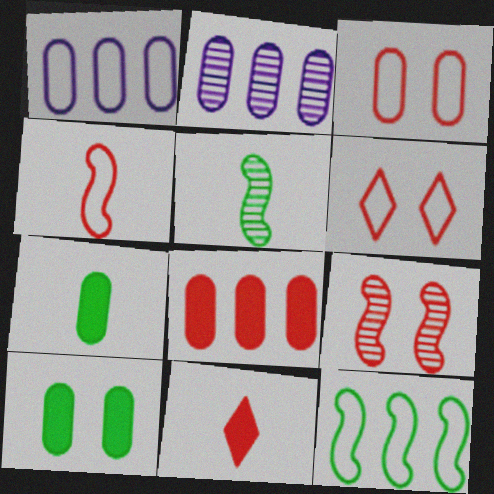[[2, 3, 7]]